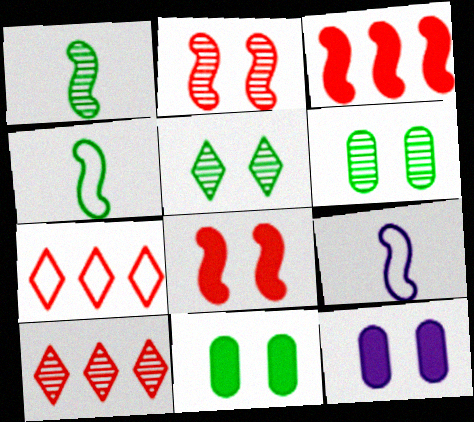[[1, 7, 12], 
[4, 10, 12], 
[9, 10, 11]]